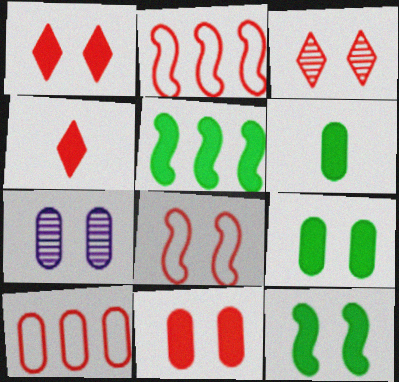[[3, 8, 11], 
[6, 7, 10]]